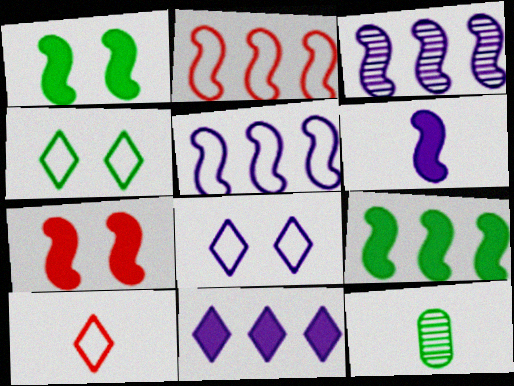[[2, 3, 9], 
[4, 9, 12], 
[6, 7, 9], 
[6, 10, 12]]